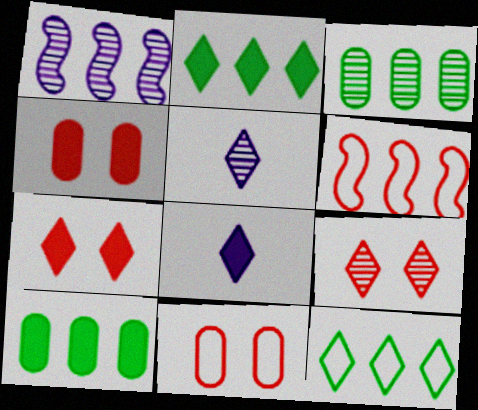[[2, 7, 8], 
[5, 7, 12], 
[8, 9, 12]]